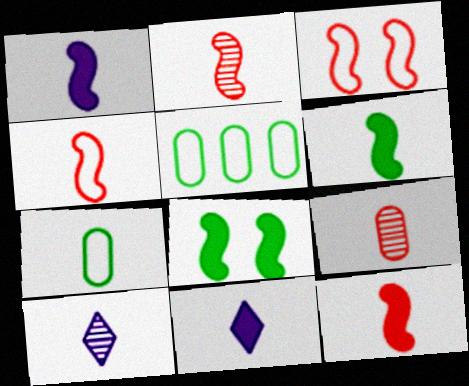[[1, 6, 12], 
[2, 4, 12], 
[2, 7, 11], 
[7, 10, 12]]